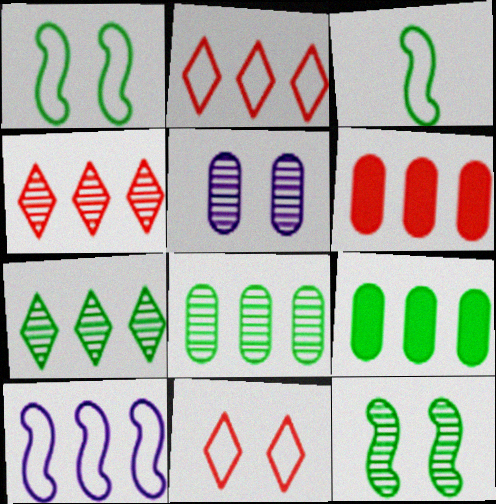[[4, 9, 10], 
[6, 7, 10]]